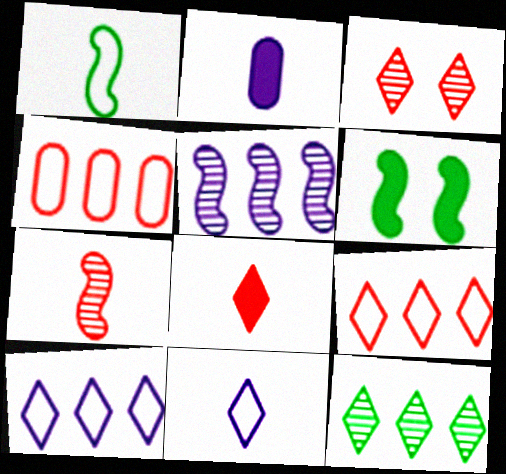[[3, 8, 9]]